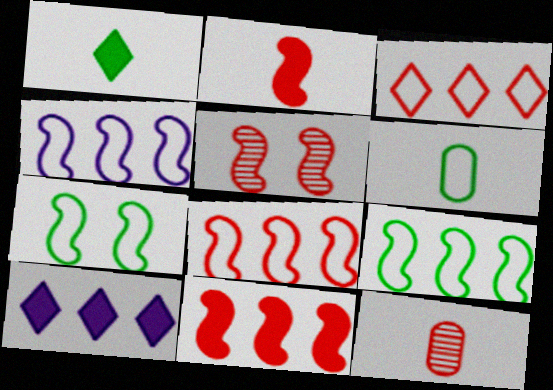[[2, 5, 8], 
[4, 8, 9], 
[5, 6, 10], 
[7, 10, 12]]